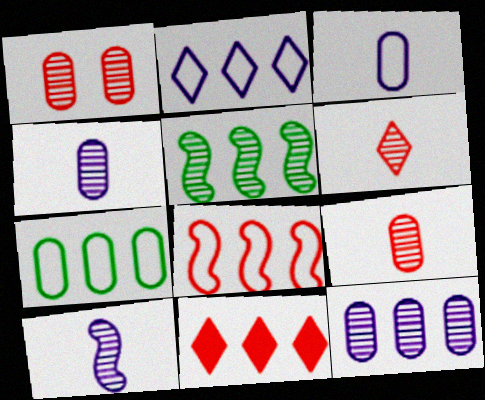[[2, 7, 8]]